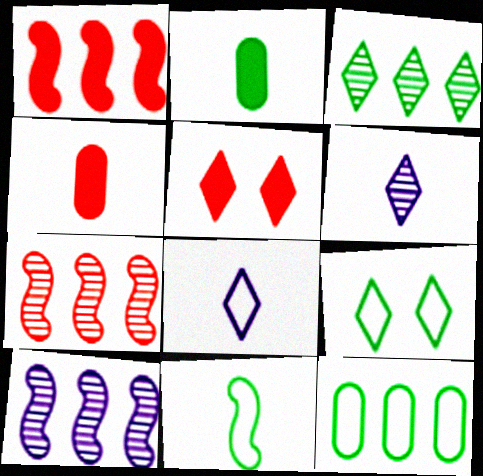[[1, 4, 5], 
[3, 5, 8], 
[4, 6, 11], 
[4, 9, 10], 
[9, 11, 12]]